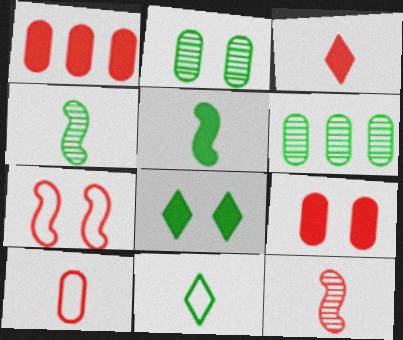[[3, 10, 12]]